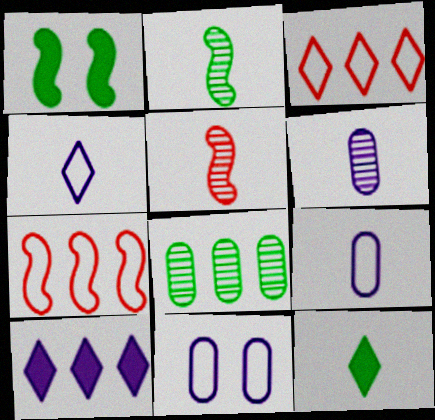[[1, 3, 6], 
[5, 9, 12], 
[7, 8, 10]]